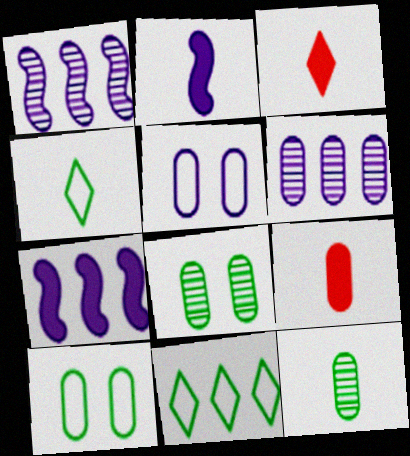[[1, 3, 10], 
[6, 9, 10]]